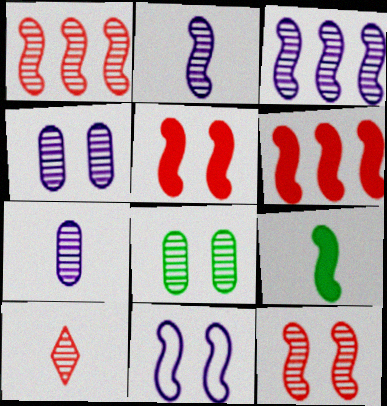[[1, 9, 11], 
[3, 8, 10]]